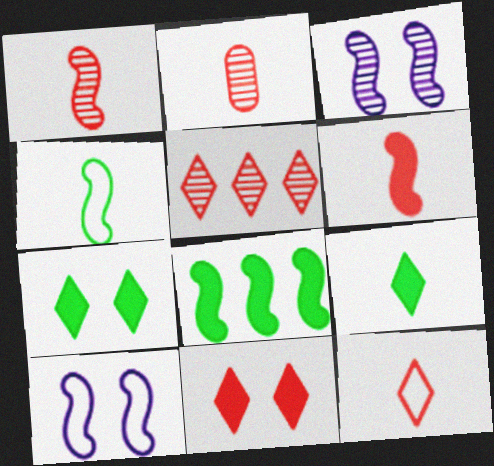[[1, 8, 10], 
[2, 6, 12], 
[5, 11, 12]]